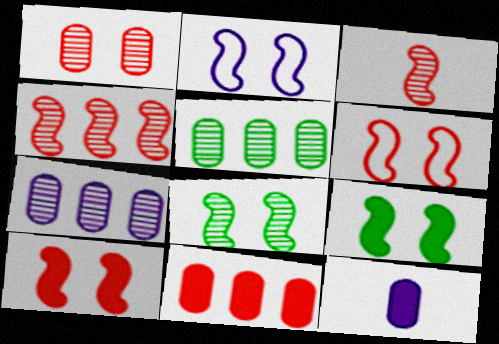[[2, 8, 10]]